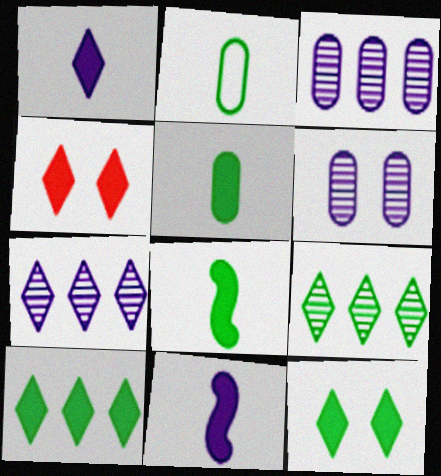[[1, 4, 10]]